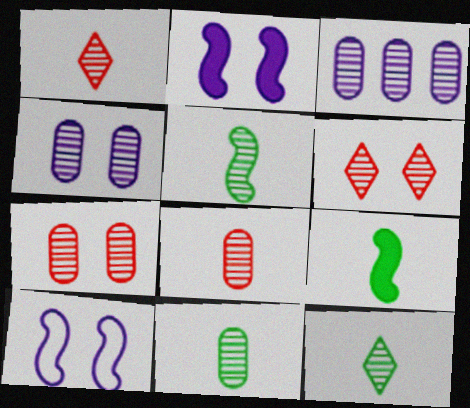[[3, 5, 6], 
[3, 7, 11], 
[5, 11, 12]]